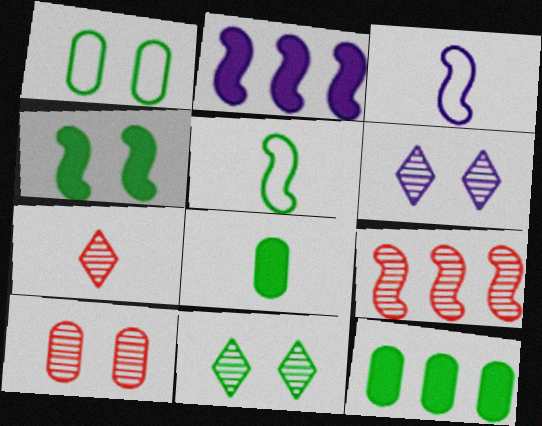[[1, 2, 7], 
[1, 4, 11], 
[3, 4, 9], 
[3, 7, 8], 
[5, 11, 12], 
[7, 9, 10]]